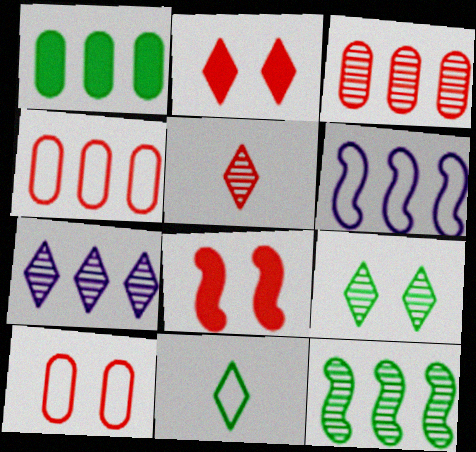[[2, 7, 11], 
[3, 7, 12], 
[4, 5, 8], 
[5, 7, 9], 
[6, 10, 11]]